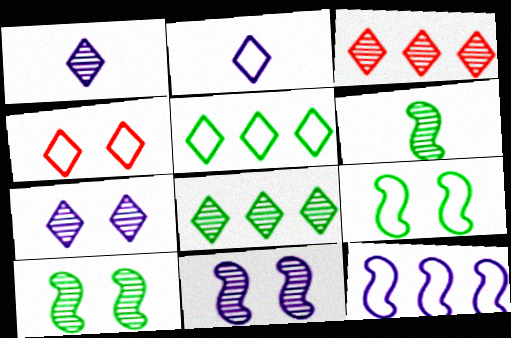[[2, 4, 5]]